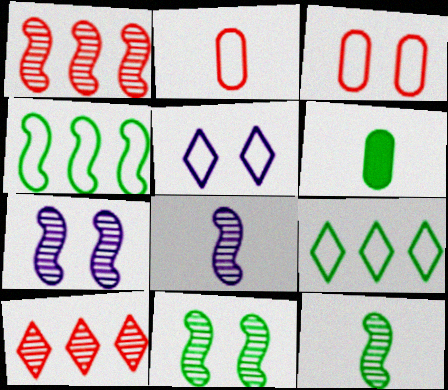[[1, 5, 6], 
[1, 7, 12], 
[1, 8, 11], 
[2, 4, 5], 
[6, 9, 11]]